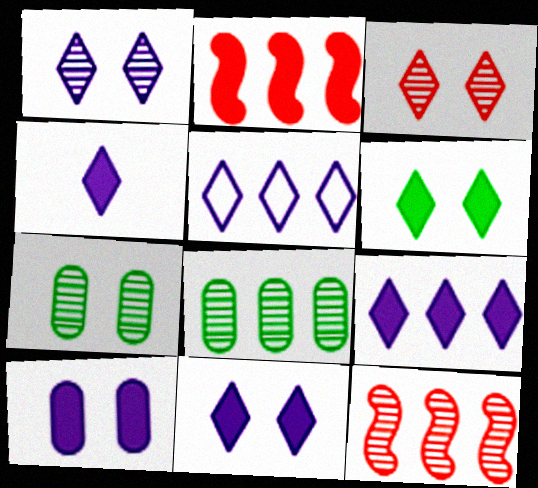[[1, 4, 5], 
[2, 5, 8], 
[4, 9, 11]]